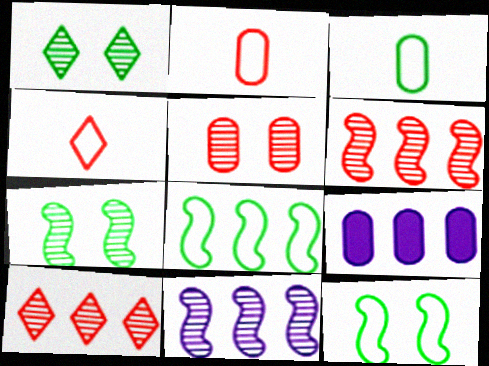[[3, 5, 9], 
[4, 7, 9], 
[8, 9, 10]]